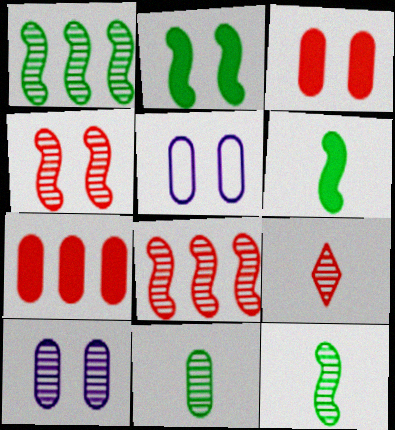[[1, 9, 10], 
[5, 7, 11]]